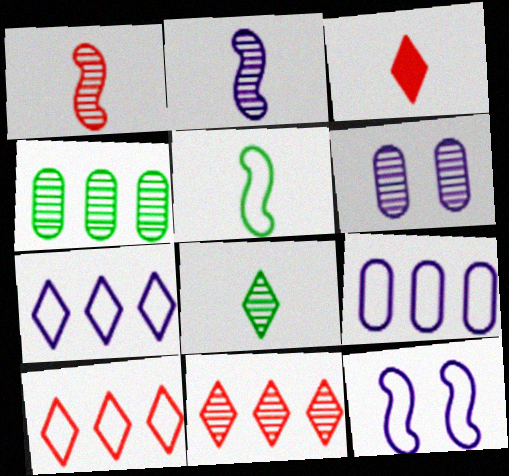[[3, 4, 12]]